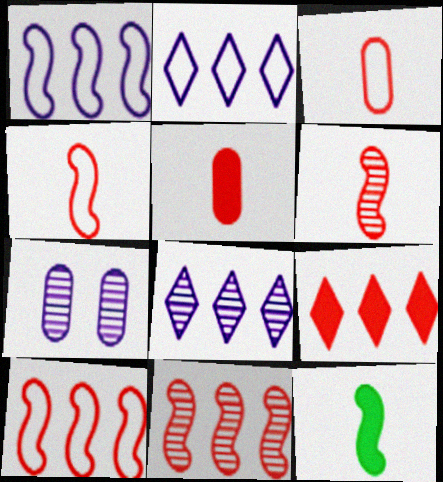[]